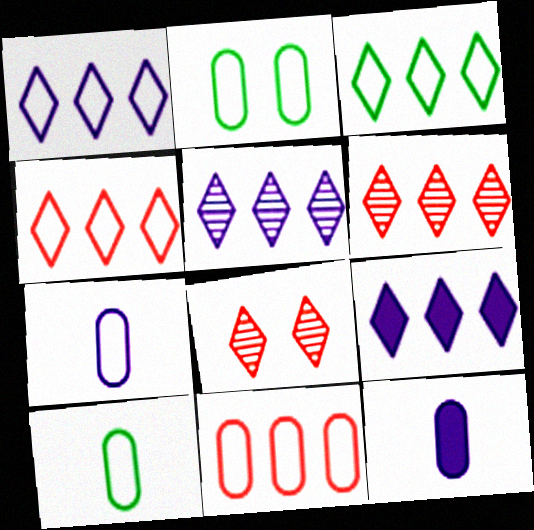[[1, 3, 4], 
[1, 5, 9], 
[2, 7, 11], 
[3, 6, 9]]